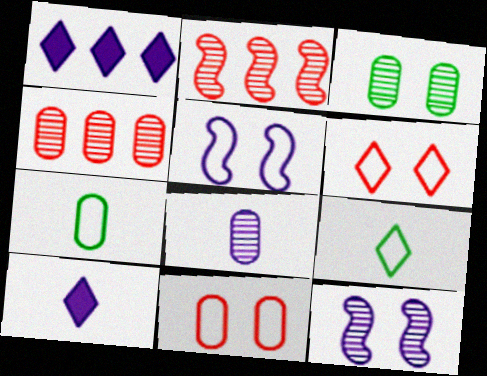[[1, 5, 8], 
[3, 4, 8]]